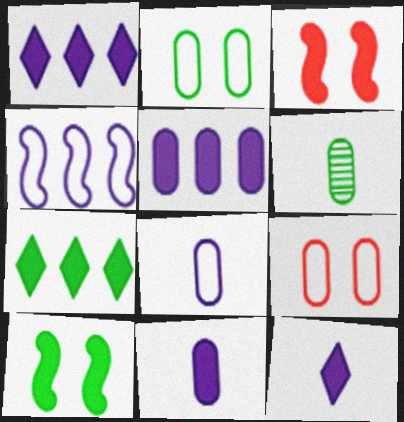[[3, 7, 11], 
[5, 6, 9]]